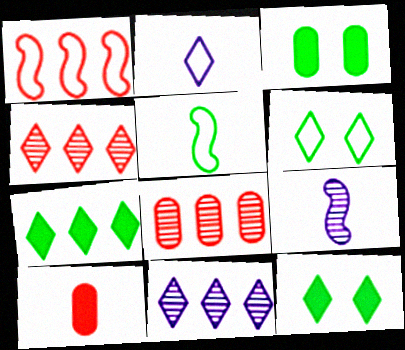[[2, 4, 12]]